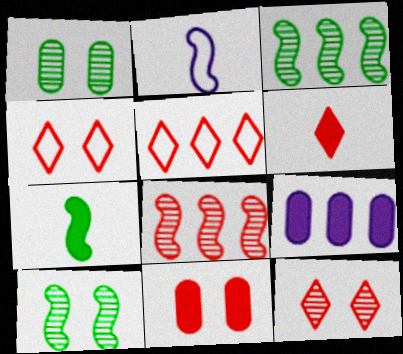[[3, 5, 9], 
[5, 6, 12]]